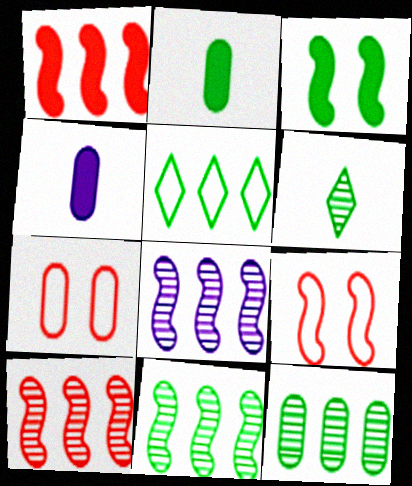[[4, 7, 12], 
[8, 10, 11]]